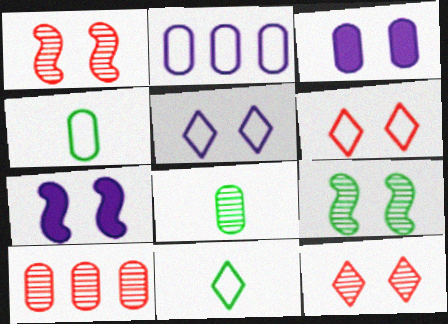[[3, 4, 10], 
[3, 6, 9], 
[7, 10, 11]]